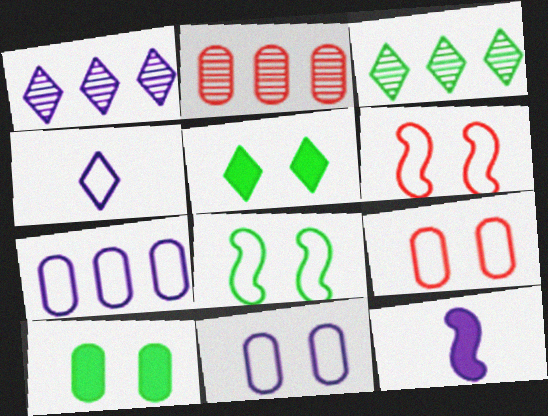[[1, 11, 12], 
[3, 9, 12]]